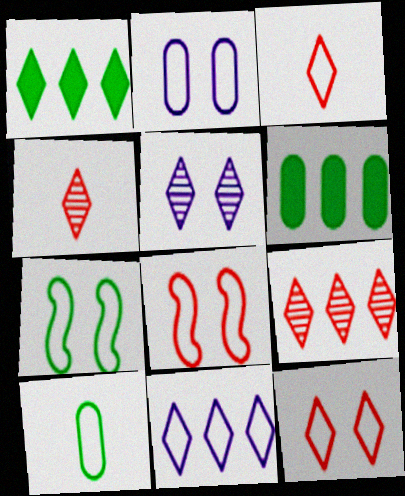[[1, 3, 5], 
[1, 9, 11], 
[2, 7, 12], 
[8, 10, 11]]